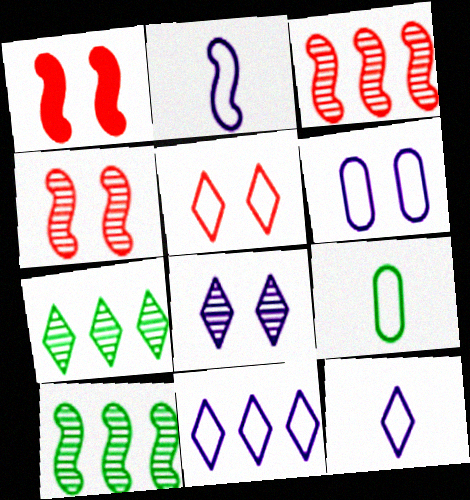[[1, 2, 10], 
[2, 6, 11]]